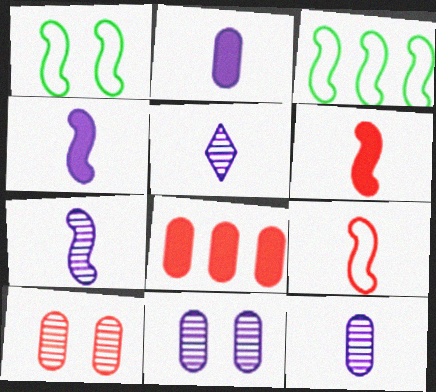[[1, 5, 8], 
[5, 7, 12]]